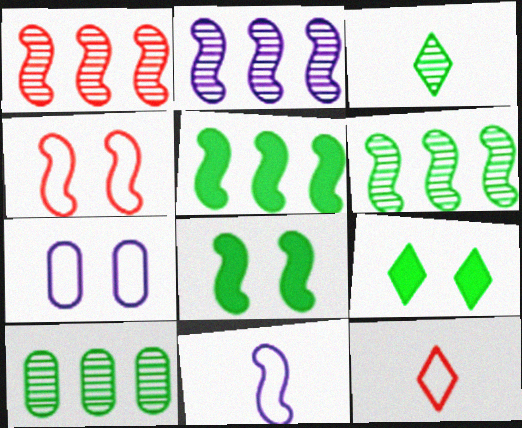[[1, 2, 6], 
[1, 8, 11]]